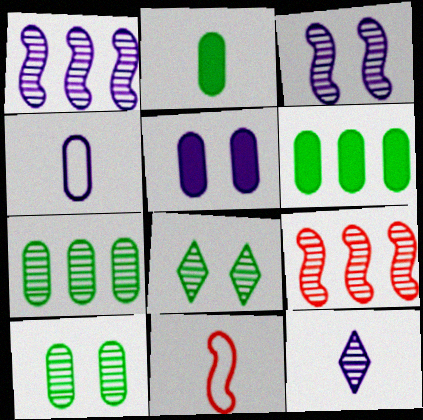[[2, 11, 12], 
[9, 10, 12]]